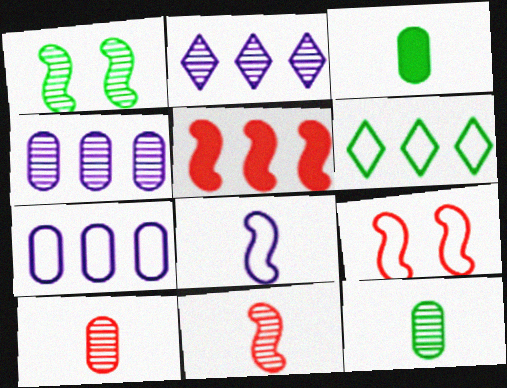[[1, 2, 10], 
[1, 3, 6], 
[1, 5, 8], 
[2, 3, 9], 
[4, 5, 6], 
[5, 9, 11]]